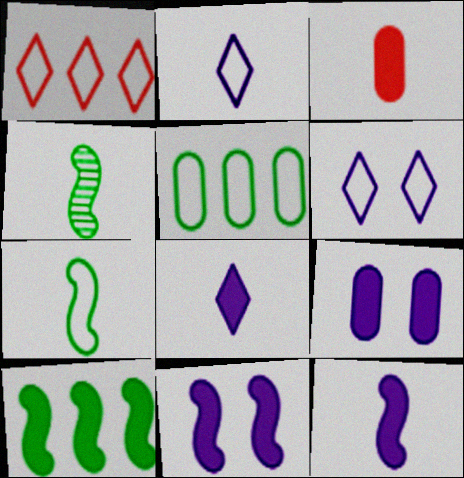[[1, 4, 9], 
[2, 3, 4]]